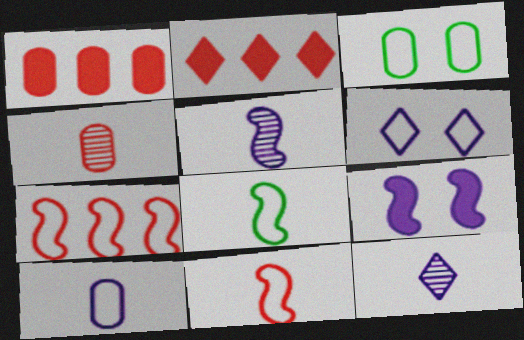[[2, 3, 5]]